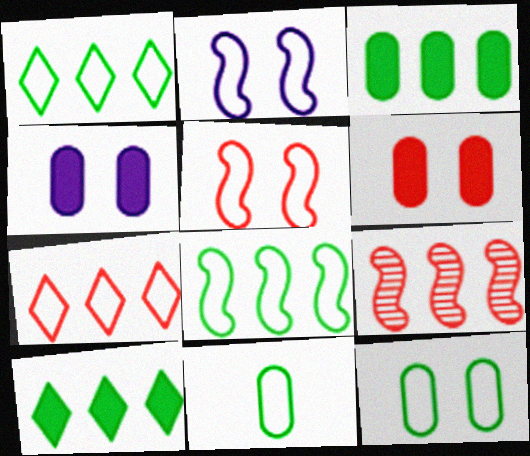[[2, 7, 11]]